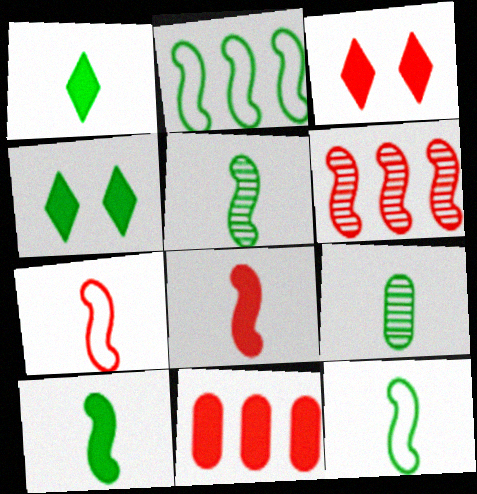[[1, 9, 12], 
[2, 4, 9], 
[3, 8, 11], 
[5, 10, 12]]